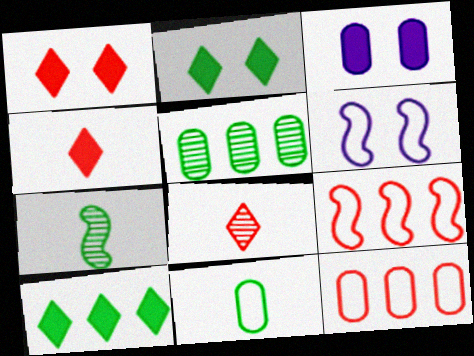[[4, 5, 6]]